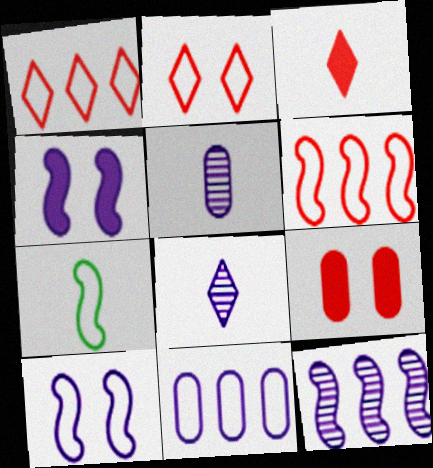[[2, 7, 11], 
[3, 5, 7], 
[4, 8, 11], 
[6, 7, 10]]